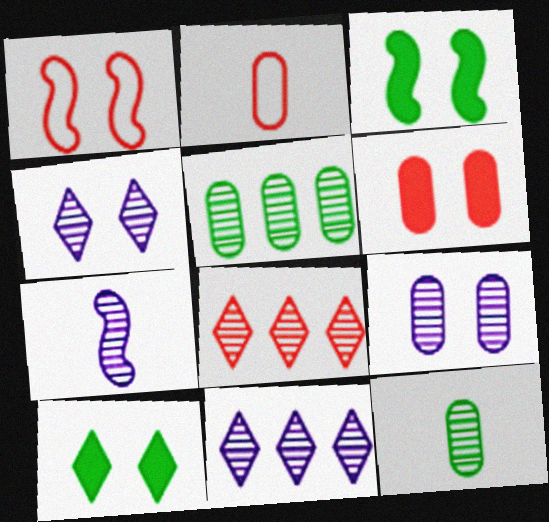[[1, 9, 10], 
[2, 3, 11], 
[7, 9, 11]]